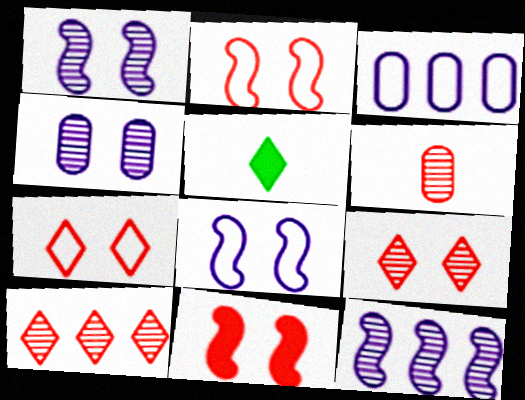[]